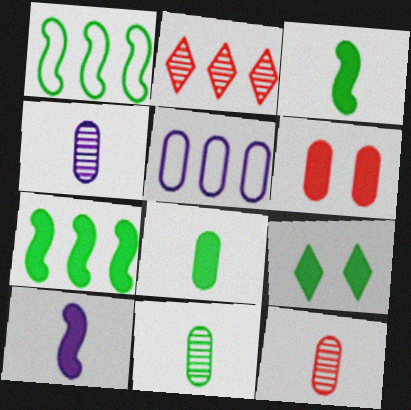[[1, 9, 11], 
[2, 5, 7], 
[4, 11, 12], 
[5, 6, 11], 
[7, 8, 9]]